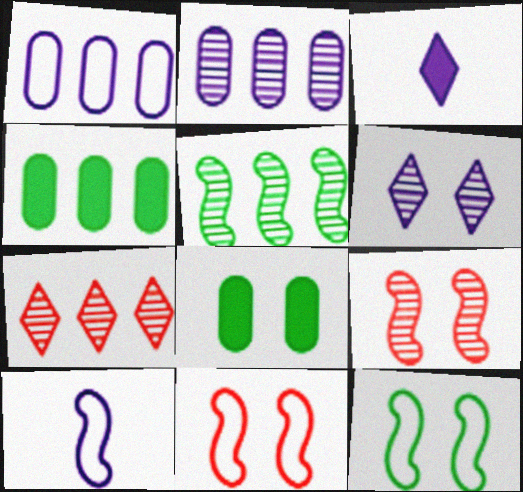[[2, 5, 7], 
[6, 8, 11], 
[7, 8, 10]]